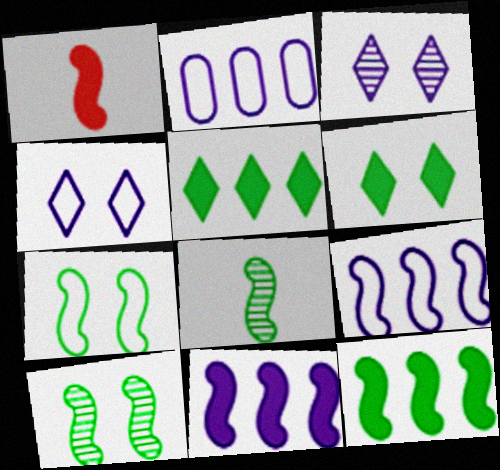[[1, 9, 10], 
[7, 8, 12]]